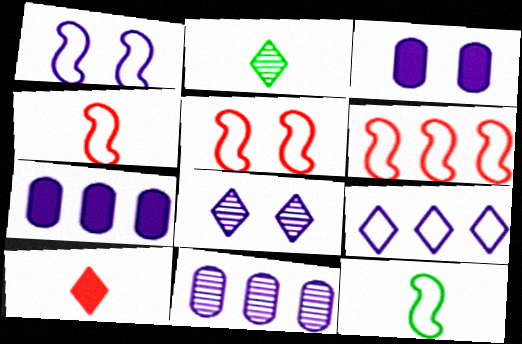[[1, 3, 8], 
[1, 6, 12], 
[2, 3, 6], 
[2, 5, 7], 
[4, 5, 6]]